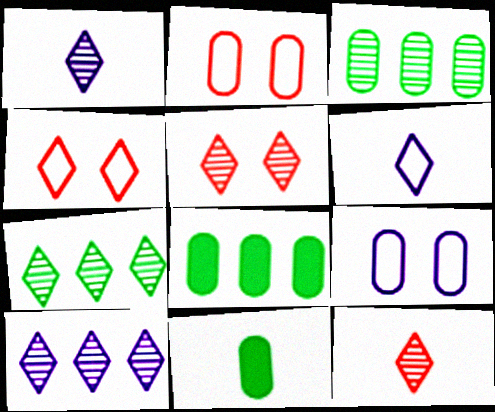[[1, 5, 7]]